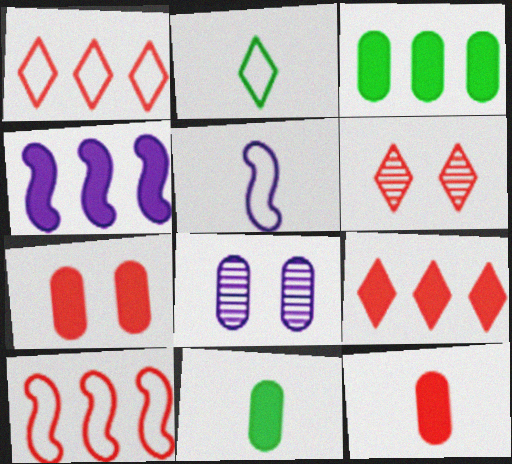[[3, 4, 9], 
[3, 5, 6], 
[6, 10, 12]]